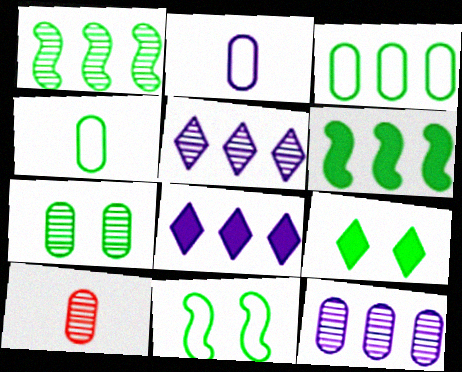[[1, 4, 9], 
[7, 9, 11], 
[7, 10, 12], 
[8, 10, 11]]